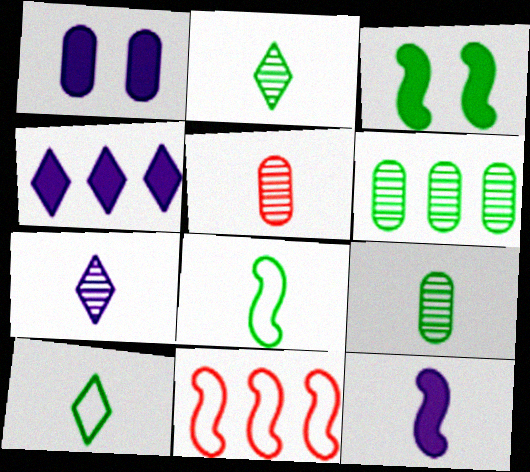[[1, 2, 11], 
[1, 4, 12], 
[3, 6, 10], 
[4, 6, 11], 
[5, 10, 12]]